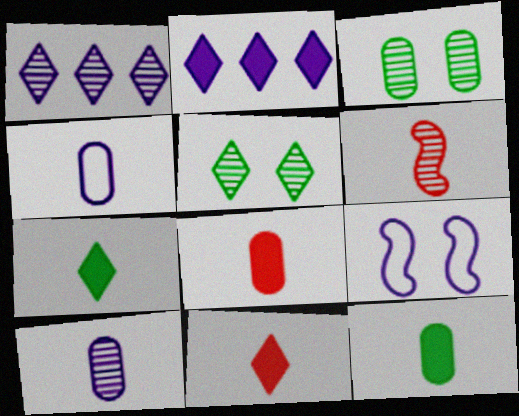[[1, 3, 6], 
[2, 9, 10], 
[4, 6, 7]]